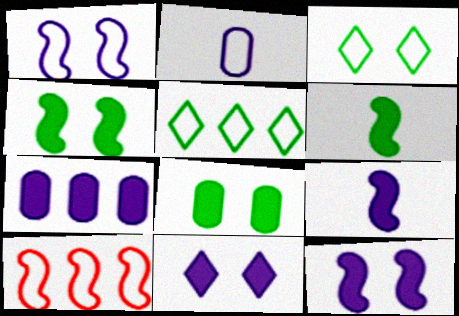[[2, 3, 10], 
[7, 9, 11]]